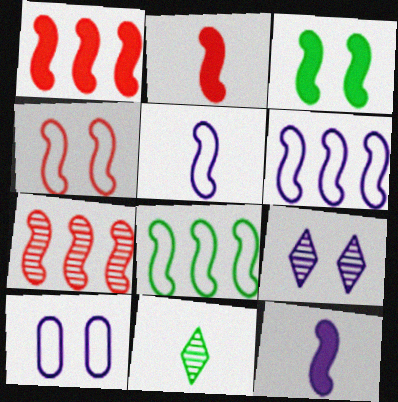[[1, 3, 12], 
[1, 10, 11], 
[2, 4, 7], 
[3, 5, 7], 
[4, 5, 8]]